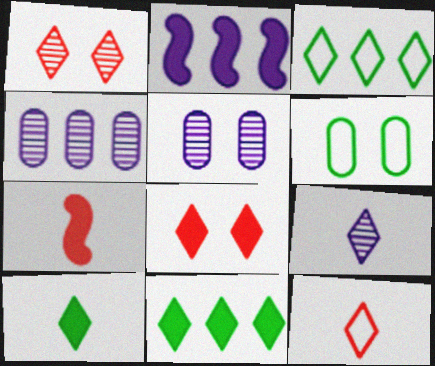[[3, 5, 7], 
[3, 8, 9], 
[9, 10, 12]]